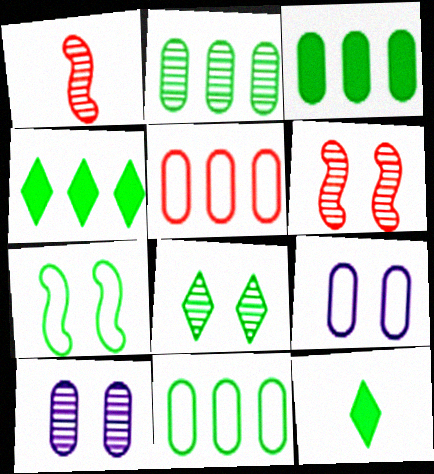[[1, 4, 9], 
[2, 3, 11], 
[2, 7, 12], 
[6, 8, 10]]